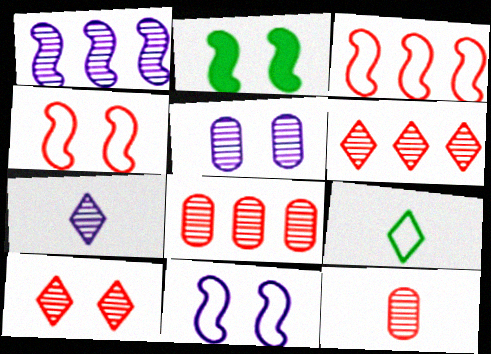[[1, 5, 7]]